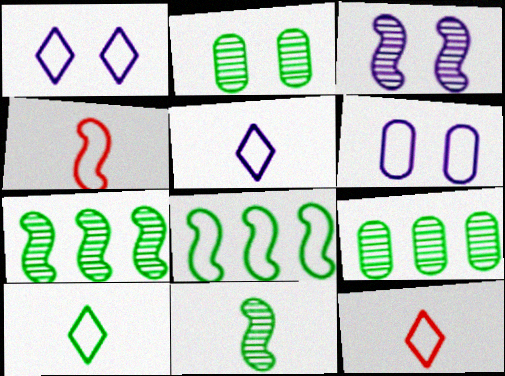[[5, 10, 12], 
[6, 8, 12]]